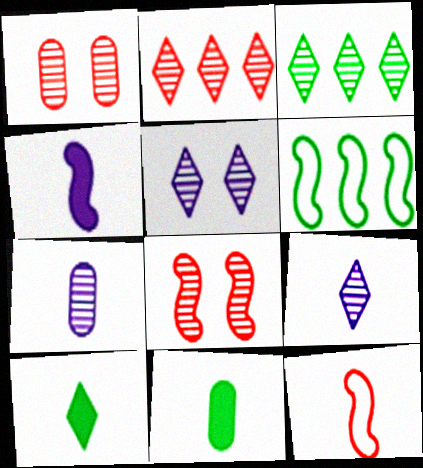[[3, 7, 8], 
[4, 6, 8], 
[7, 10, 12], 
[9, 11, 12]]